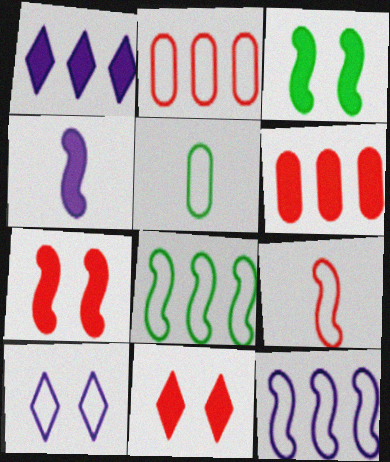[]